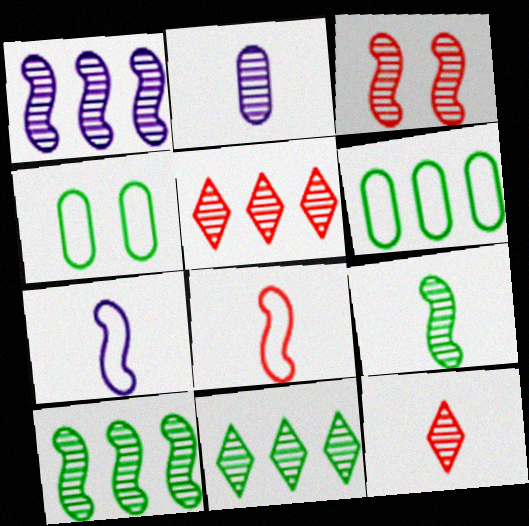[[1, 3, 9], 
[2, 3, 11], 
[2, 9, 12]]